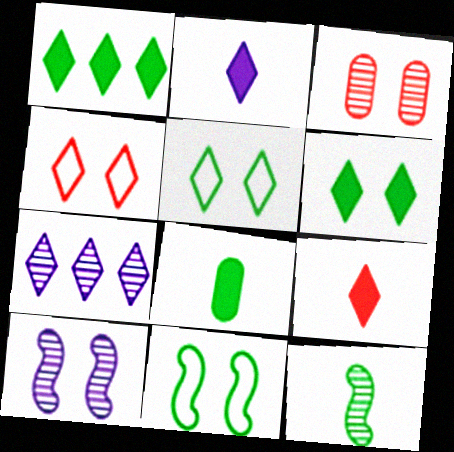[[3, 7, 12], 
[5, 7, 9]]